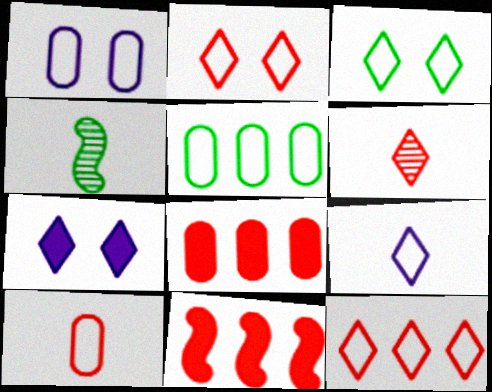[[1, 5, 10], 
[3, 9, 12]]